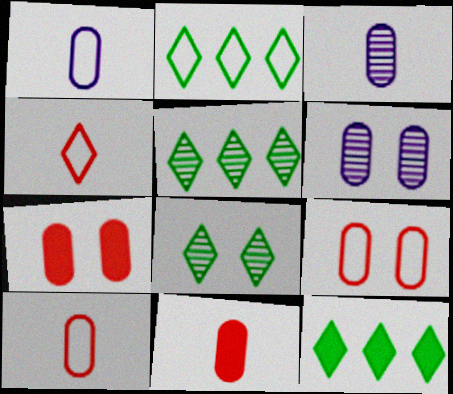[[2, 5, 12]]